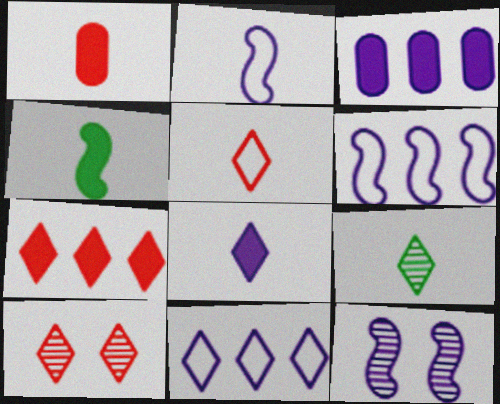[[1, 2, 9], 
[1, 4, 8], 
[5, 7, 10], 
[5, 8, 9]]